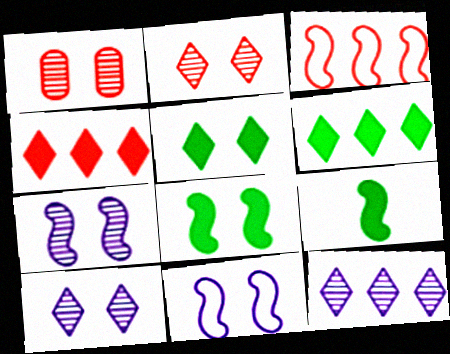[[1, 5, 11], 
[3, 7, 9]]